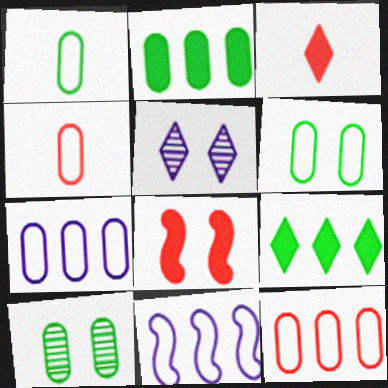[[1, 2, 10], 
[3, 10, 11], 
[4, 6, 7], 
[5, 6, 8]]